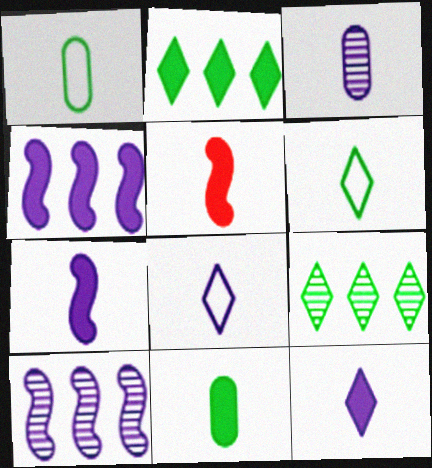[[3, 5, 6], 
[3, 7, 8], 
[5, 11, 12]]